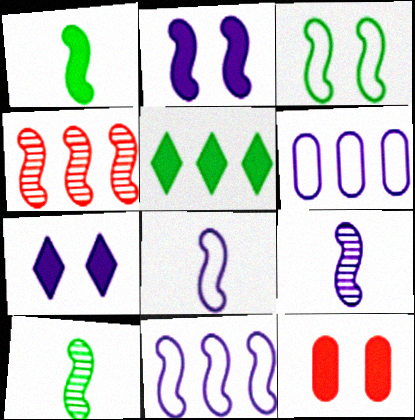[[2, 9, 11], 
[4, 5, 6], 
[6, 7, 9]]